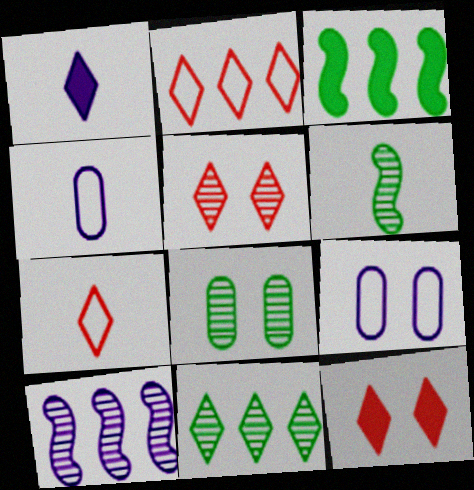[[1, 9, 10], 
[3, 4, 5], 
[6, 8, 11]]